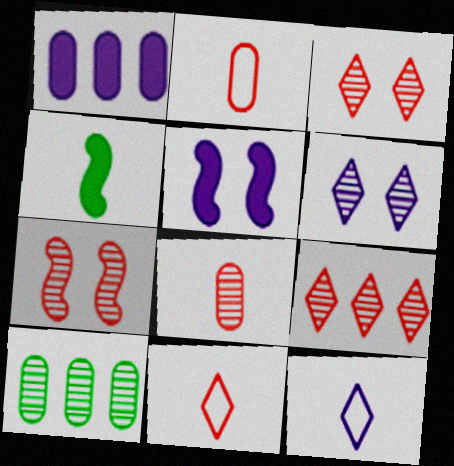[[4, 8, 12], 
[5, 10, 11], 
[7, 8, 9]]